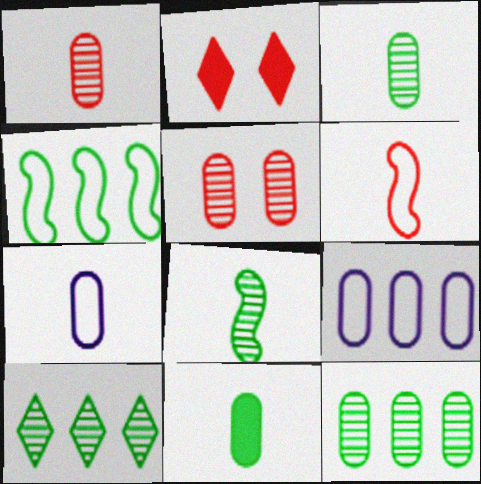[[1, 7, 11], 
[2, 8, 9], 
[5, 9, 11]]